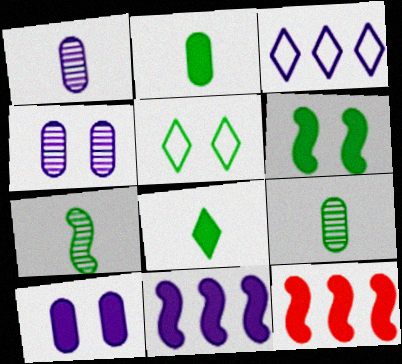[[1, 5, 12], 
[8, 10, 12]]